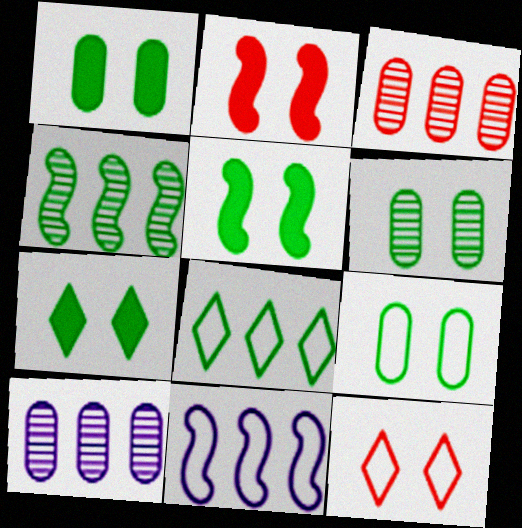[[1, 5, 7], 
[1, 6, 9]]